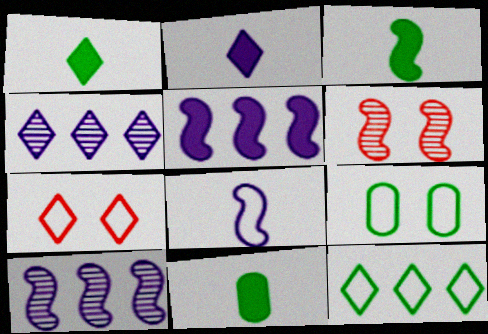[[1, 3, 11], 
[1, 4, 7], 
[7, 10, 11]]